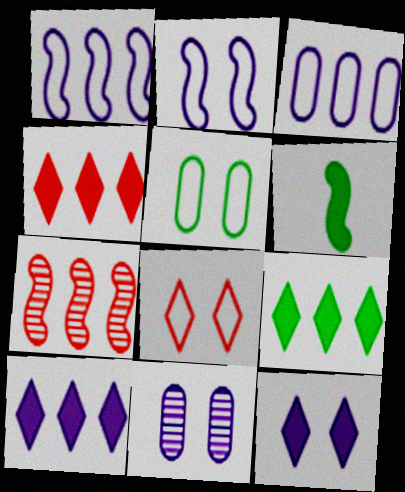[[2, 5, 8], 
[2, 6, 7], 
[2, 11, 12], 
[3, 7, 9], 
[4, 9, 10]]